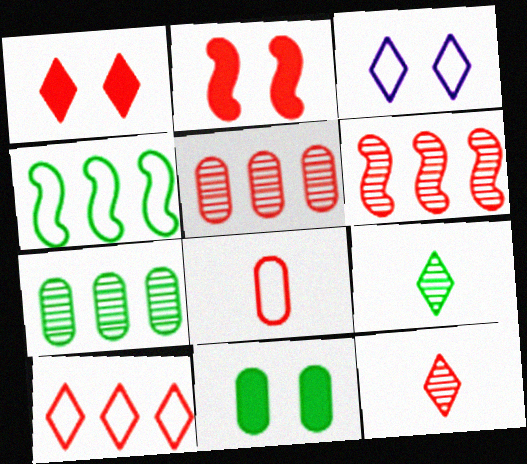[[1, 6, 8], 
[1, 10, 12], 
[3, 4, 8], 
[4, 9, 11]]